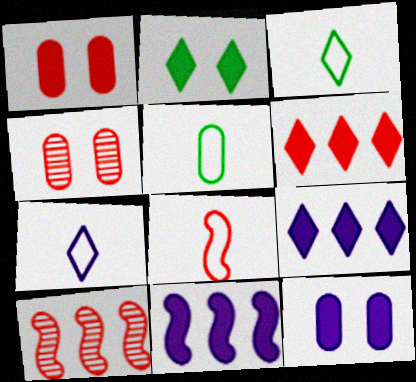[[3, 4, 11], 
[3, 10, 12], 
[4, 6, 8], 
[5, 7, 8]]